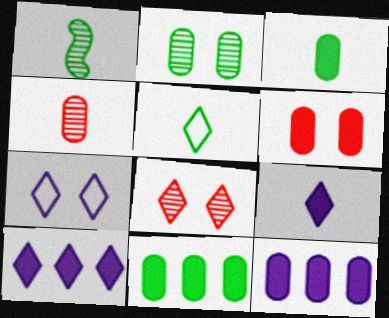[[1, 3, 5], 
[3, 6, 12], 
[5, 8, 10]]